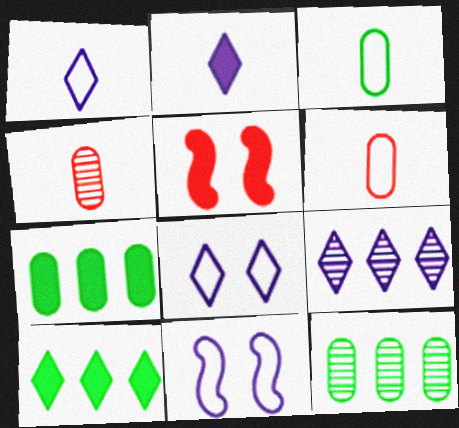[[1, 5, 12], 
[2, 5, 7], 
[2, 8, 9], 
[3, 5, 9], 
[4, 10, 11]]